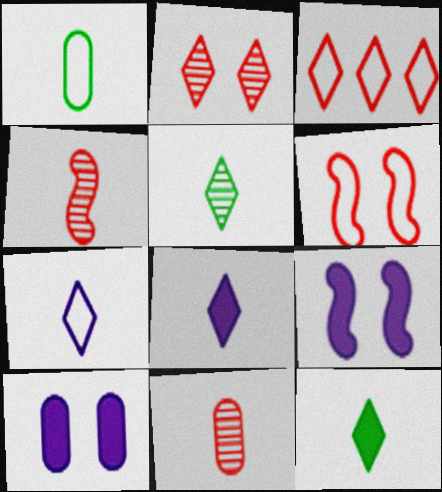[[1, 4, 8]]